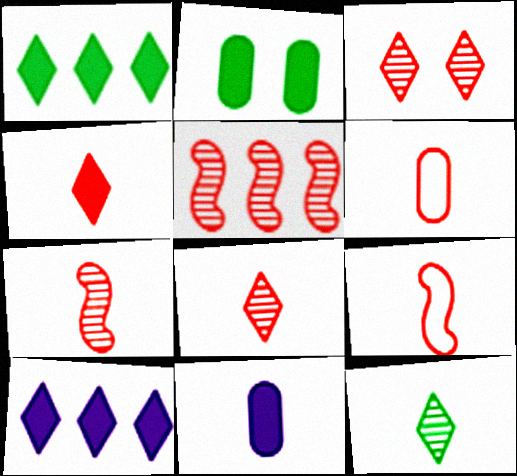[[4, 6, 7], 
[9, 11, 12]]